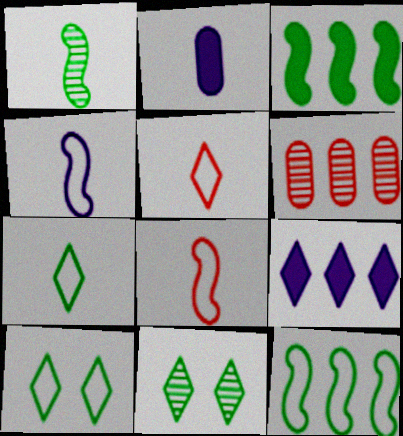[[1, 2, 5], 
[5, 9, 11], 
[6, 9, 12]]